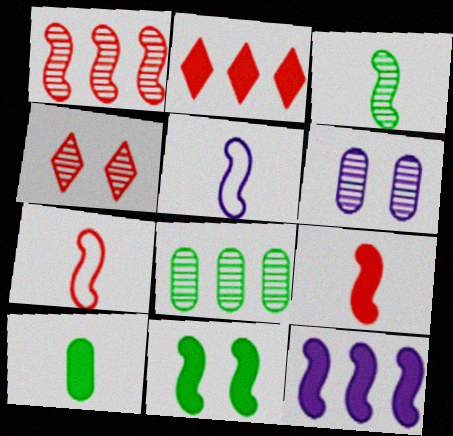[[1, 5, 11], 
[3, 5, 9], 
[9, 11, 12]]